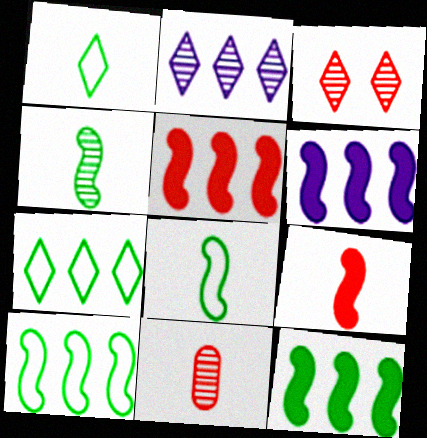[[5, 6, 12]]